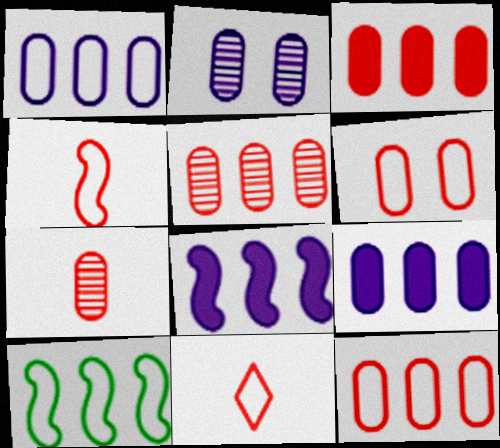[[3, 5, 12], 
[3, 6, 7]]